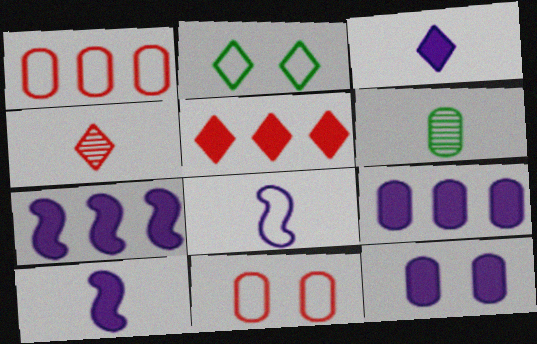[[1, 2, 8], 
[1, 6, 12], 
[3, 7, 12], 
[6, 9, 11]]